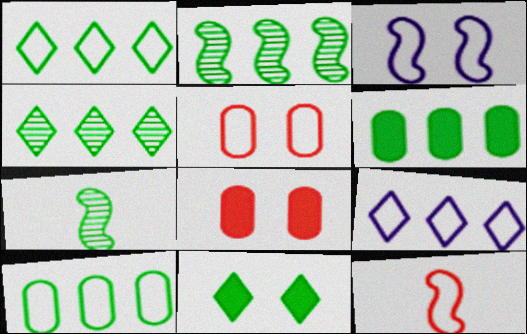[[1, 2, 6], 
[7, 8, 9], 
[7, 10, 11]]